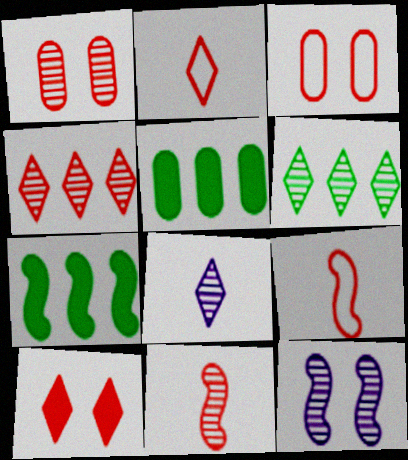[[1, 4, 11], 
[2, 4, 10], 
[2, 5, 12], 
[3, 7, 8], 
[7, 9, 12]]